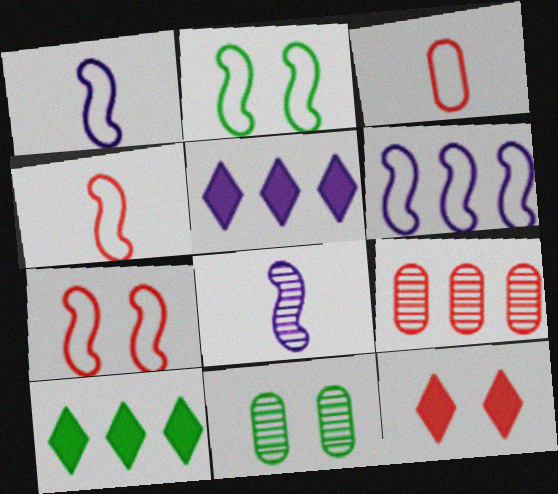[[2, 4, 6], 
[4, 5, 11], 
[4, 9, 12], 
[6, 9, 10]]